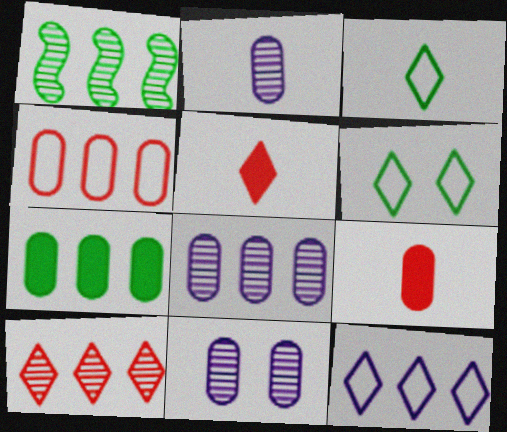[[1, 8, 10], 
[2, 8, 11], 
[4, 7, 8]]